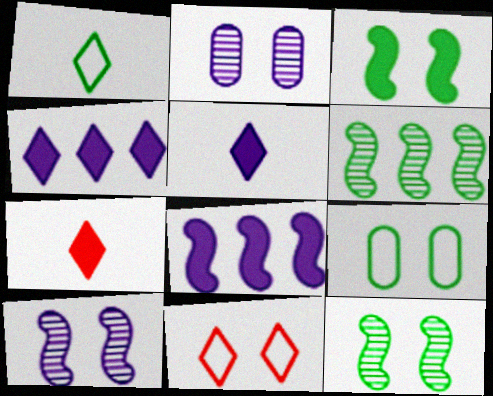[[2, 3, 11]]